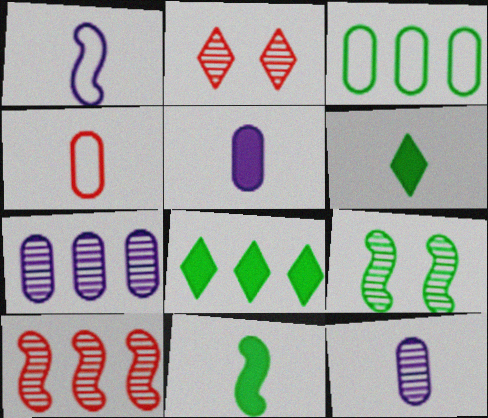[[3, 6, 9]]